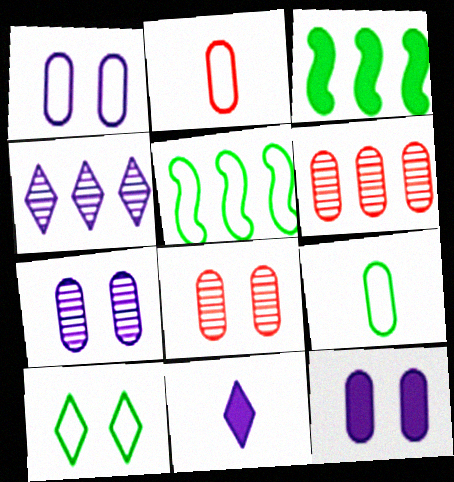[[1, 7, 12], 
[5, 8, 11], 
[5, 9, 10], 
[6, 9, 12]]